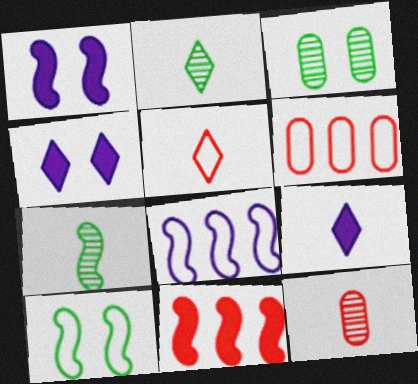[[1, 2, 6], 
[2, 5, 9], 
[4, 6, 7]]